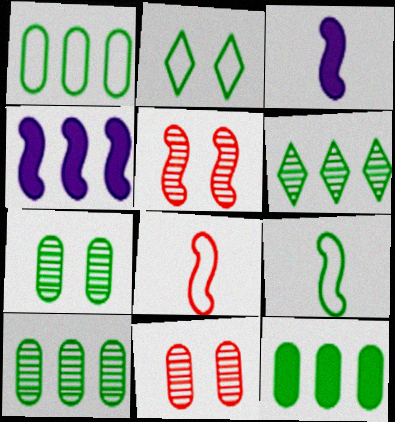[[1, 2, 9], 
[1, 10, 12], 
[4, 5, 9]]